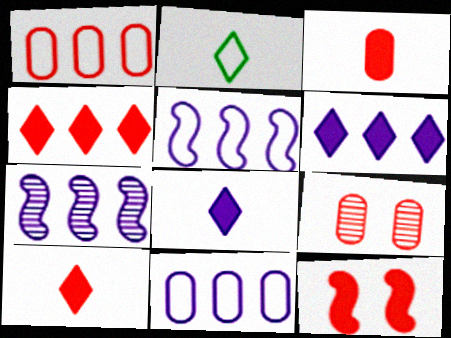[[1, 3, 9], 
[3, 4, 12], 
[6, 7, 11]]